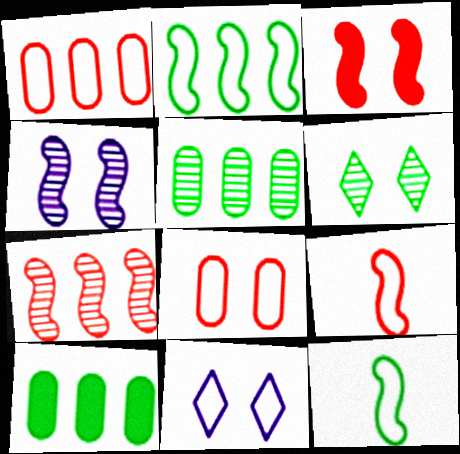[[1, 11, 12], 
[3, 7, 9], 
[6, 10, 12]]